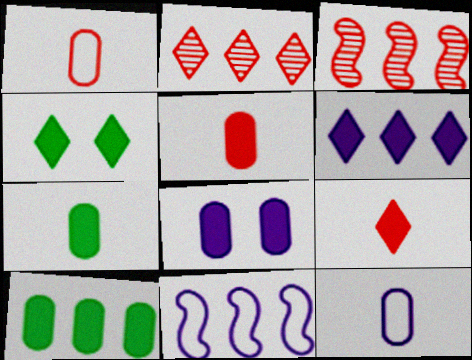[[2, 10, 11], 
[3, 4, 12], 
[4, 6, 9], 
[5, 8, 10]]